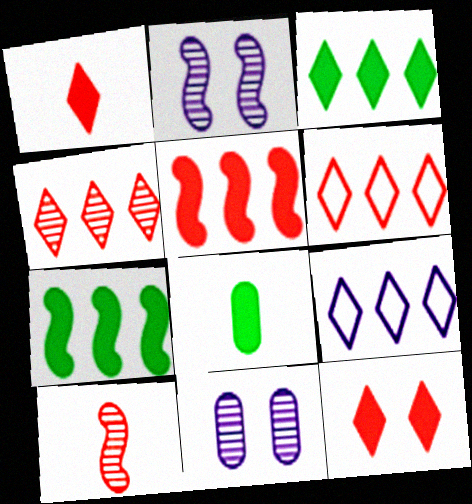[[2, 6, 8], 
[3, 4, 9]]